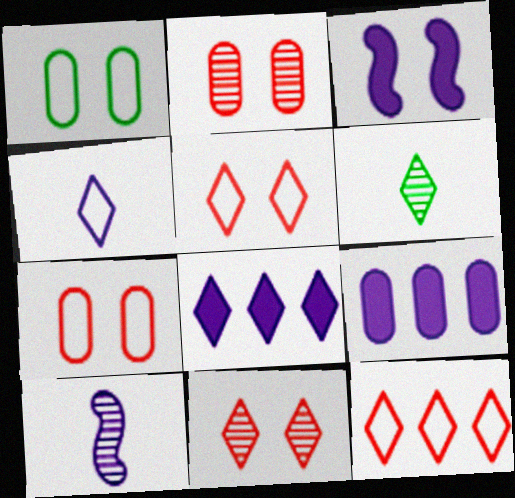[[1, 3, 11], 
[5, 6, 8]]